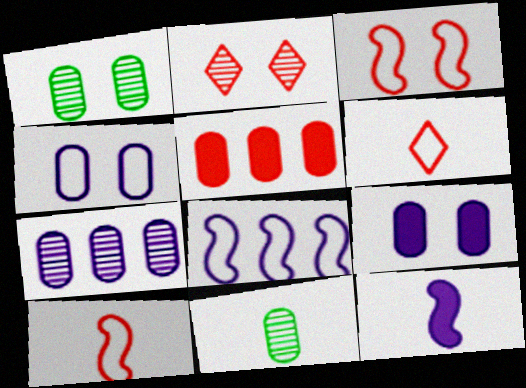[[2, 5, 10], 
[4, 5, 11], 
[6, 11, 12]]